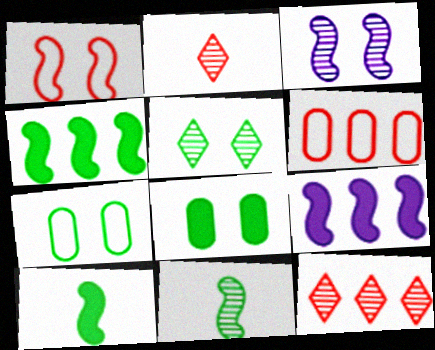[[1, 9, 11], 
[2, 7, 9]]